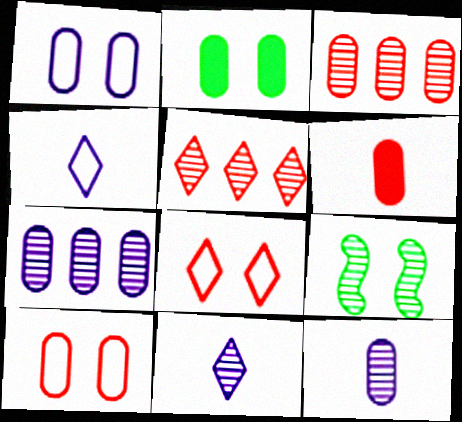[[3, 6, 10], 
[3, 9, 11], 
[5, 9, 12]]